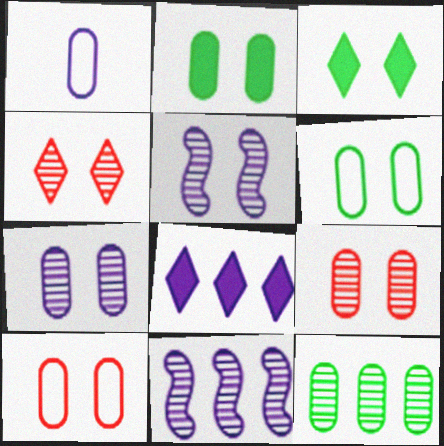[[1, 5, 8], 
[2, 7, 10], 
[3, 5, 10]]